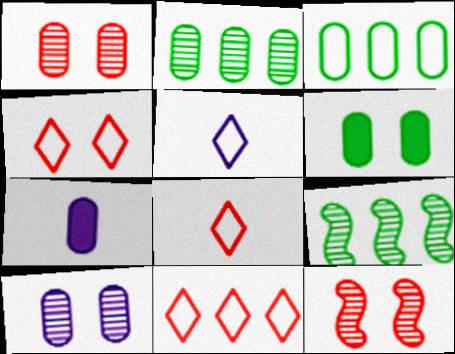[[1, 3, 7], 
[4, 7, 9], 
[4, 8, 11]]